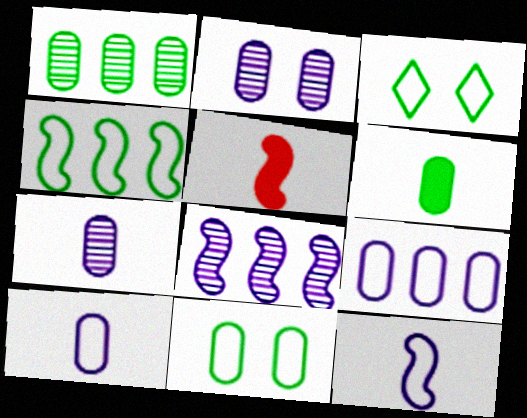[[1, 6, 11]]